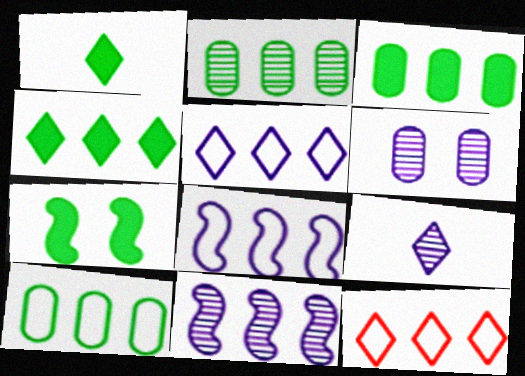[[1, 3, 7], 
[2, 3, 10], 
[3, 11, 12], 
[6, 9, 11], 
[8, 10, 12]]